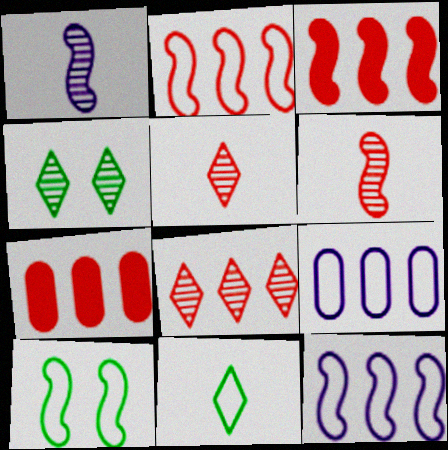[[1, 3, 10], 
[2, 7, 8]]